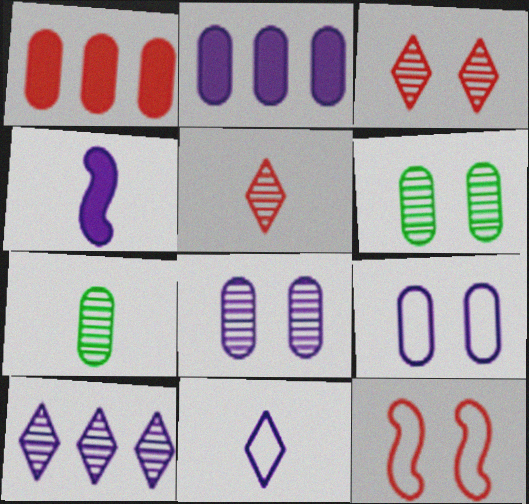[[1, 5, 12], 
[1, 7, 9], 
[4, 9, 10]]